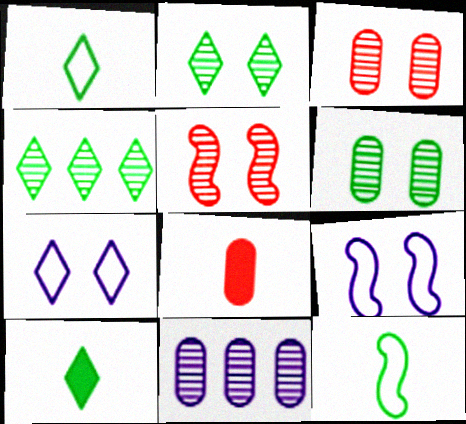[[4, 8, 9]]